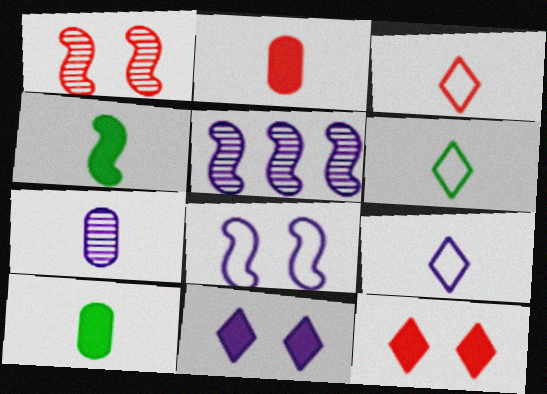[[3, 4, 7], 
[3, 6, 9]]